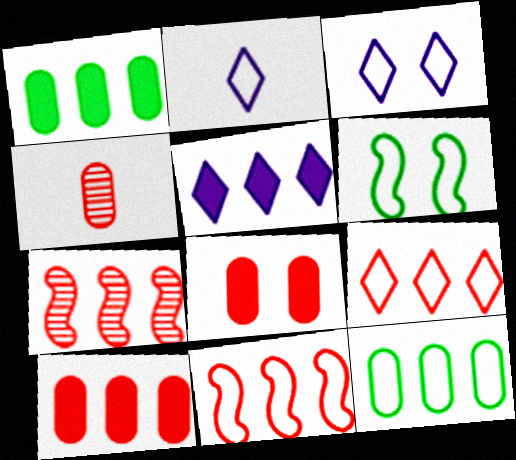[[4, 5, 6], 
[5, 7, 12], 
[7, 9, 10]]